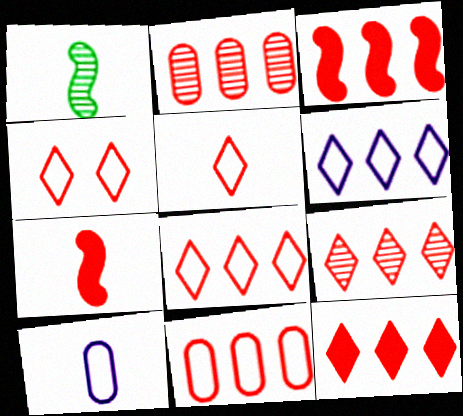[[2, 3, 8], 
[2, 4, 7], 
[3, 9, 11], 
[4, 5, 8], 
[8, 9, 12]]